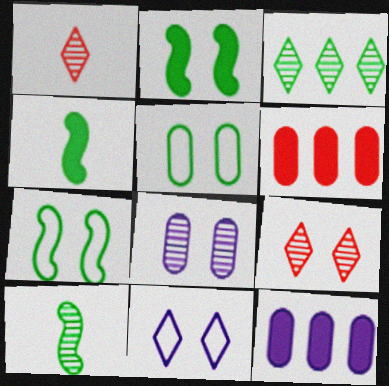[[1, 7, 12], 
[3, 4, 5], 
[6, 10, 11]]